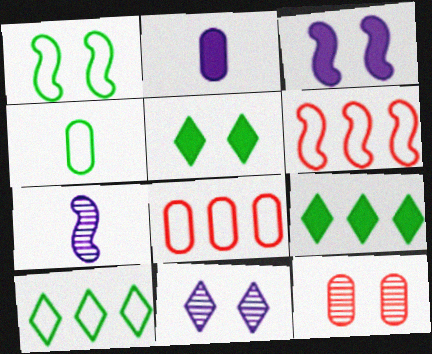[[1, 4, 10], 
[5, 7, 8]]